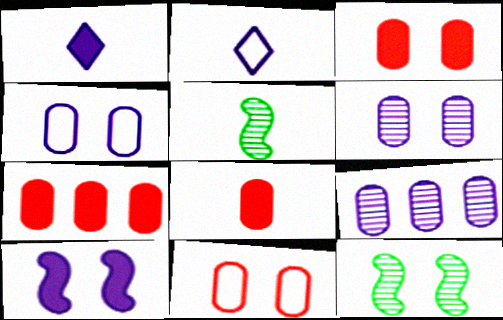[[2, 5, 8], 
[2, 7, 12], 
[2, 9, 10], 
[3, 7, 8]]